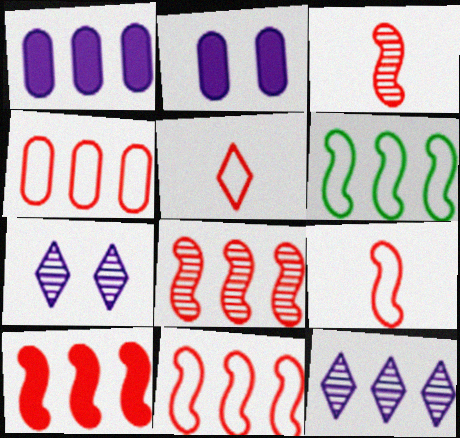[[8, 10, 11]]